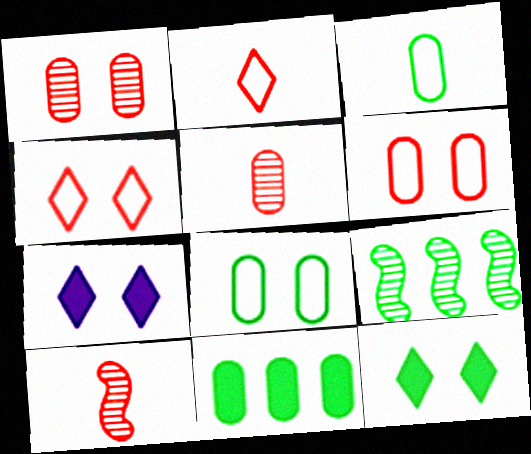[[3, 9, 12]]